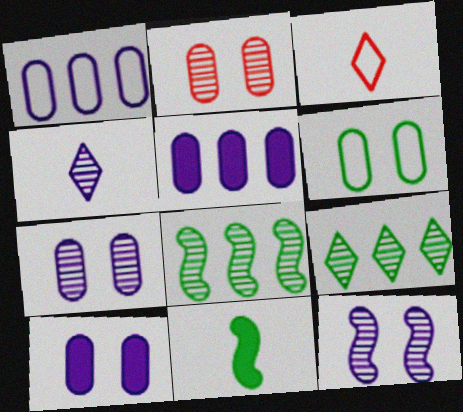[[2, 4, 8], 
[2, 6, 10], 
[3, 8, 10], 
[6, 9, 11]]